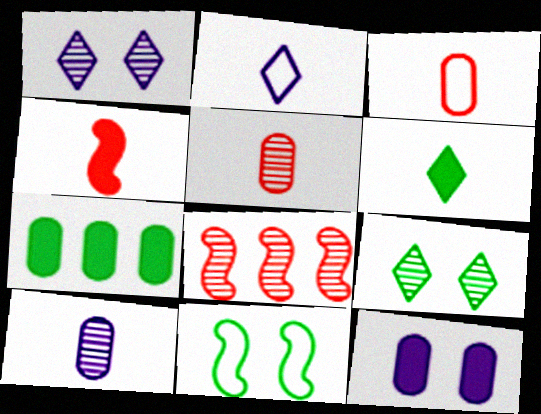[[8, 9, 10]]